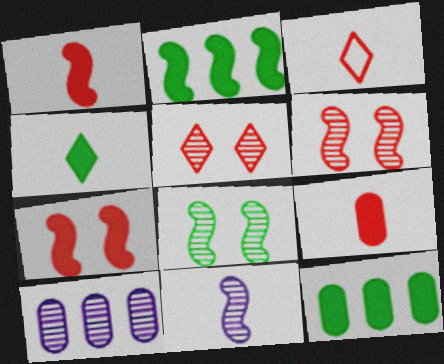[]